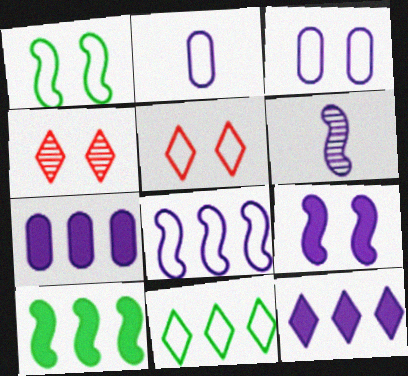[[1, 3, 5], 
[2, 4, 10], 
[3, 6, 12], 
[6, 8, 9]]